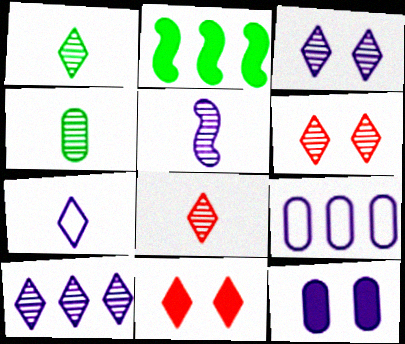[[1, 6, 10], 
[4, 5, 8]]